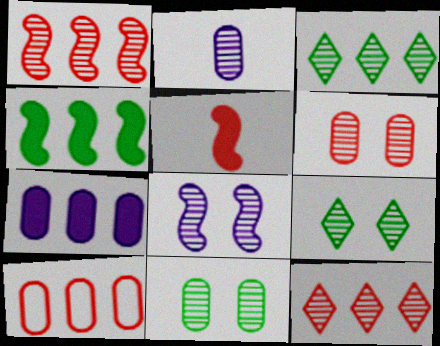[[1, 2, 9], 
[6, 8, 9]]